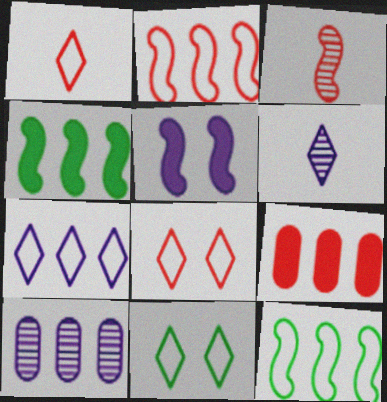[[1, 7, 11], 
[3, 5, 12], 
[3, 8, 9]]